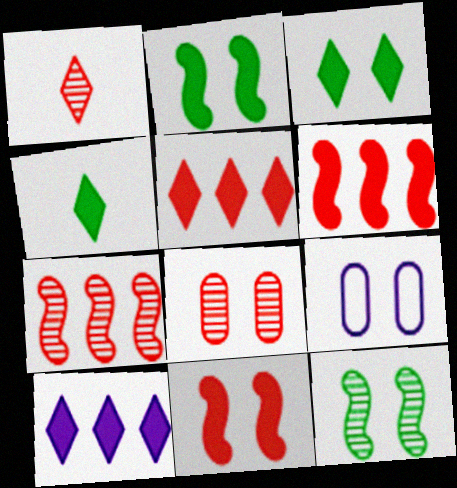[[1, 7, 8], 
[4, 7, 9]]